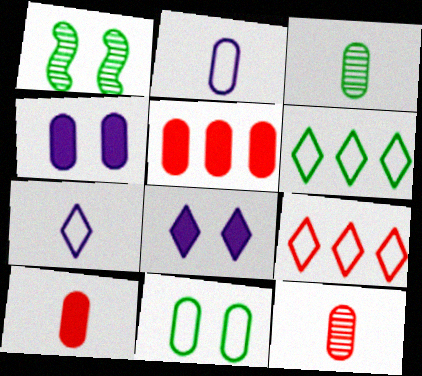[[1, 5, 7], 
[2, 3, 10]]